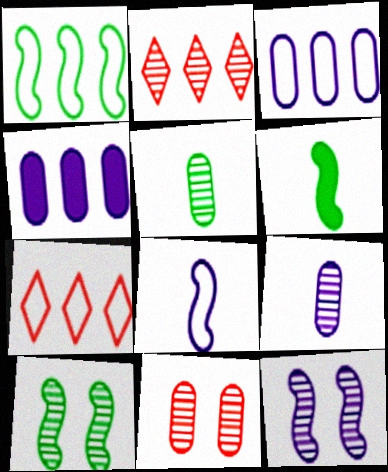[[1, 2, 4], 
[1, 3, 7], 
[1, 6, 10], 
[2, 5, 12], 
[2, 9, 10]]